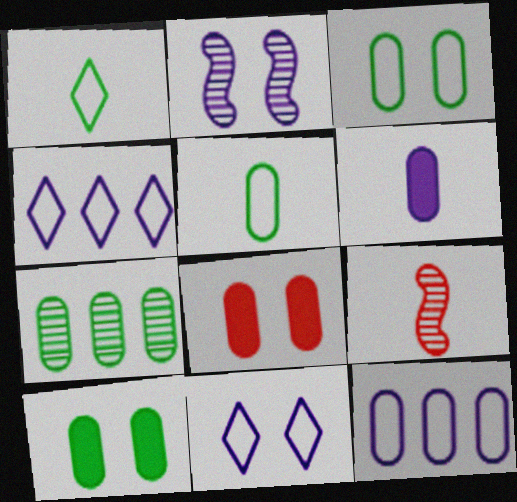[[1, 6, 9], 
[2, 4, 6], 
[4, 9, 10], 
[5, 7, 10]]